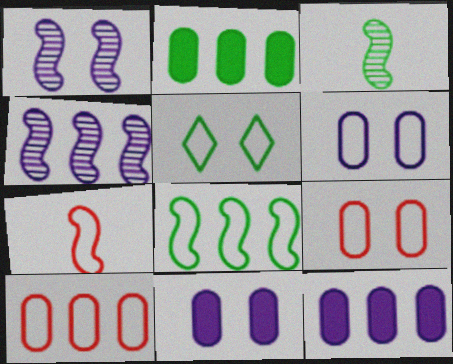[[2, 3, 5]]